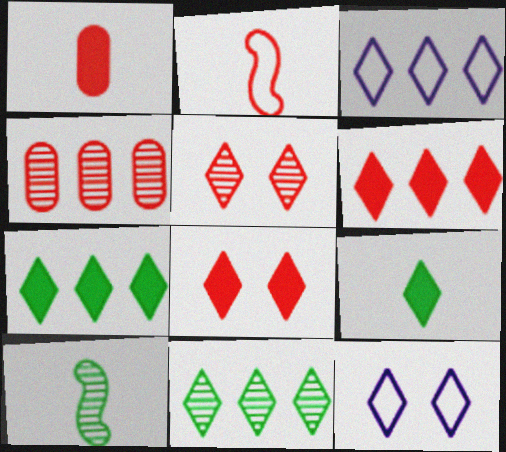[[2, 4, 8], 
[3, 5, 9], 
[3, 6, 11]]